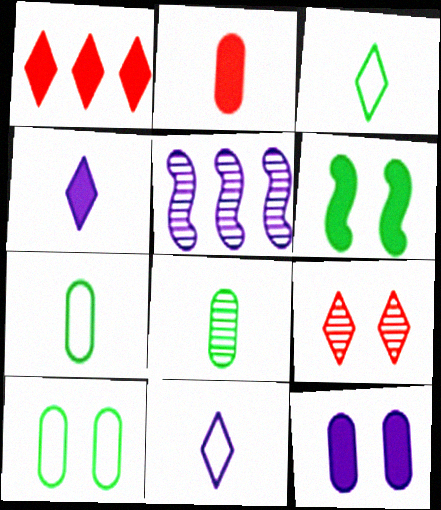[[5, 8, 9], 
[5, 11, 12]]